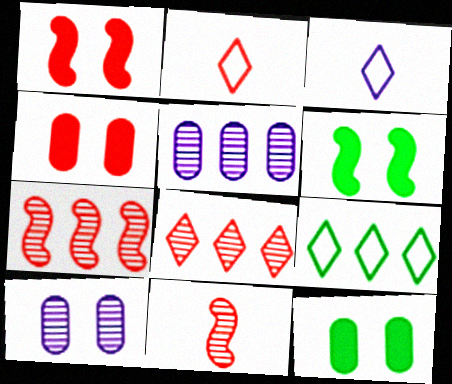[[2, 4, 7], 
[2, 5, 6], 
[3, 7, 12]]